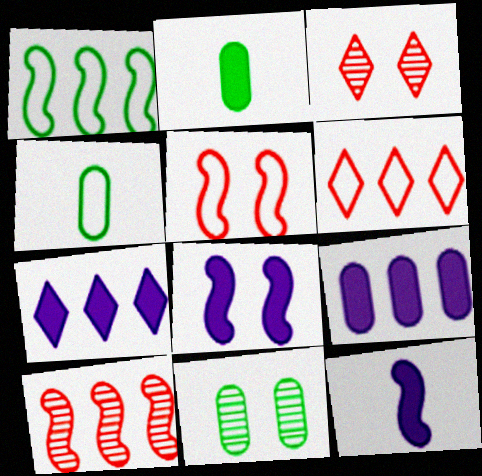[[6, 11, 12]]